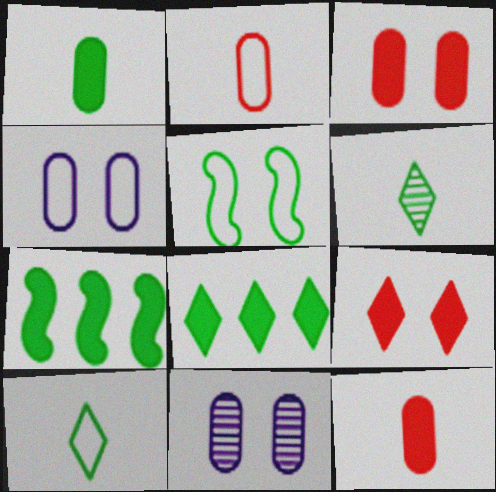[[5, 9, 11]]